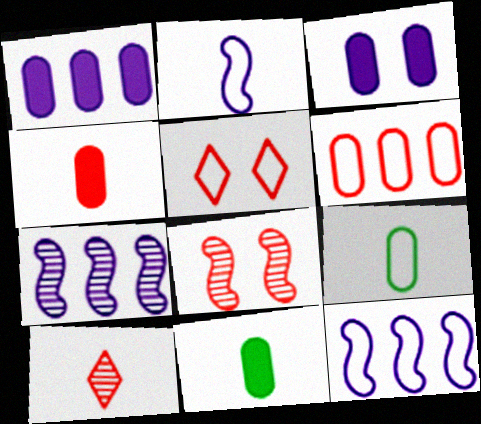[[2, 10, 11], 
[5, 7, 11], 
[5, 9, 12]]